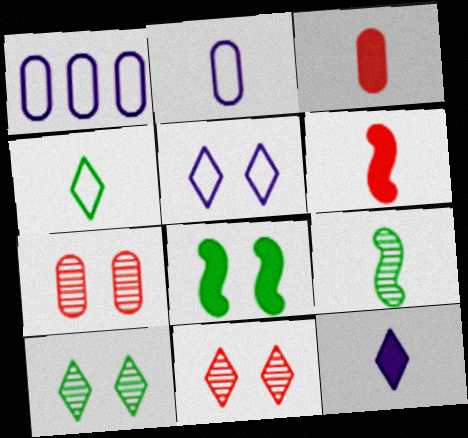[[1, 6, 10], 
[5, 7, 8]]